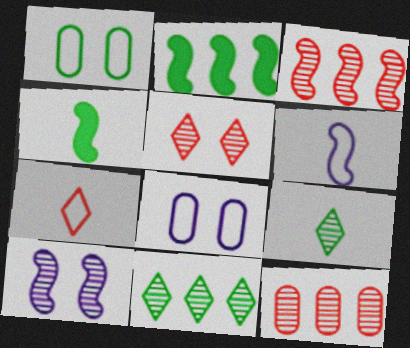[[1, 2, 9], 
[1, 4, 11], 
[9, 10, 12]]